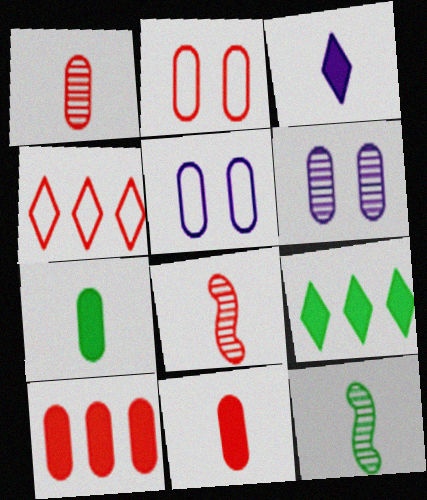[[1, 2, 10], 
[5, 8, 9]]